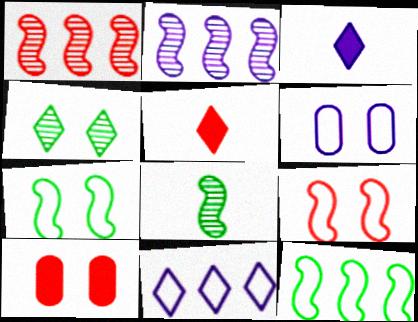[[2, 3, 6], 
[4, 5, 11], 
[8, 10, 11]]